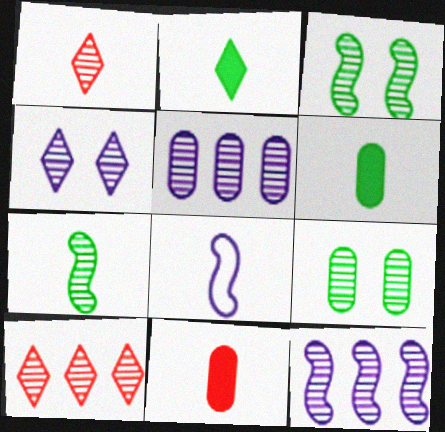[[1, 3, 5], 
[1, 6, 8], 
[1, 9, 12]]